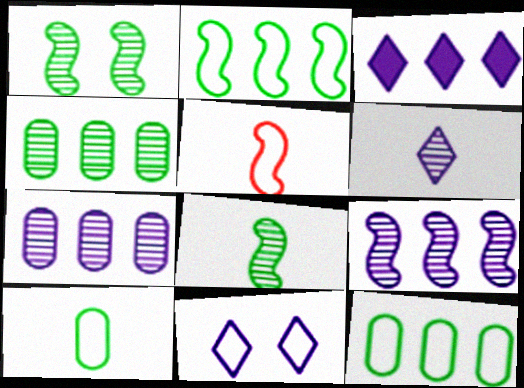[[3, 6, 11], 
[5, 11, 12]]